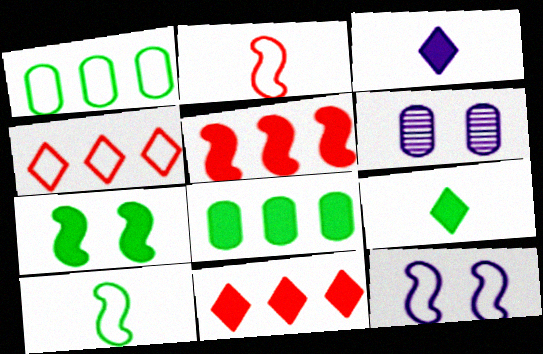[[6, 10, 11], 
[7, 8, 9]]